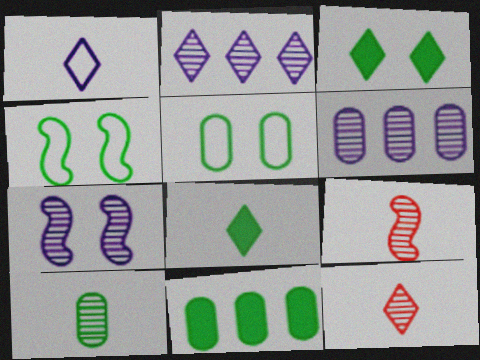[[1, 8, 12], 
[5, 10, 11]]